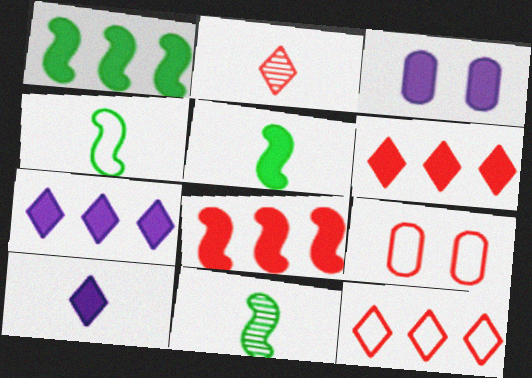[[2, 8, 9], 
[3, 5, 6], 
[3, 11, 12], 
[4, 5, 11], 
[7, 9, 11]]